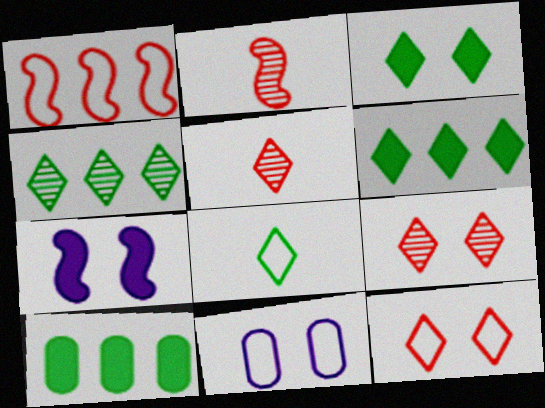[[1, 8, 11], 
[2, 6, 11], 
[3, 4, 8]]